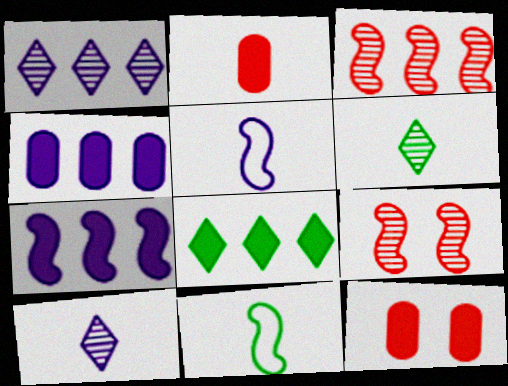[[1, 11, 12], 
[2, 5, 6], 
[2, 10, 11], 
[7, 9, 11]]